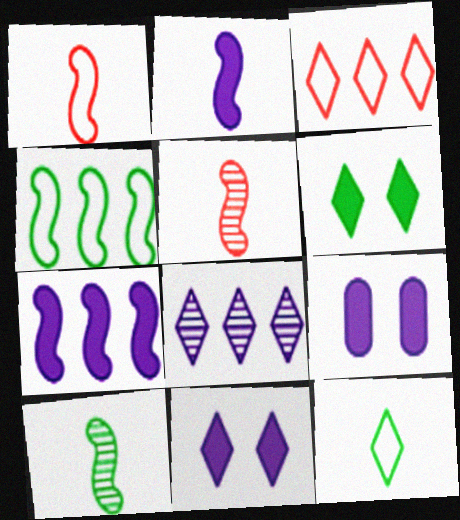[[1, 2, 10], 
[3, 9, 10]]